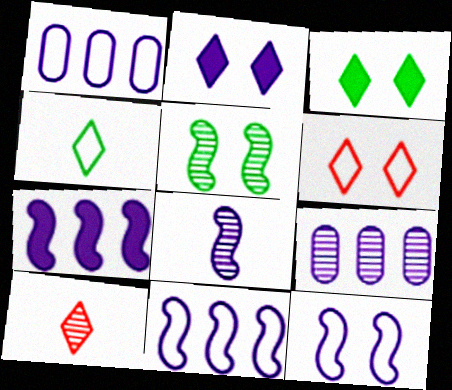[[1, 2, 8], 
[5, 9, 10], 
[7, 8, 12]]